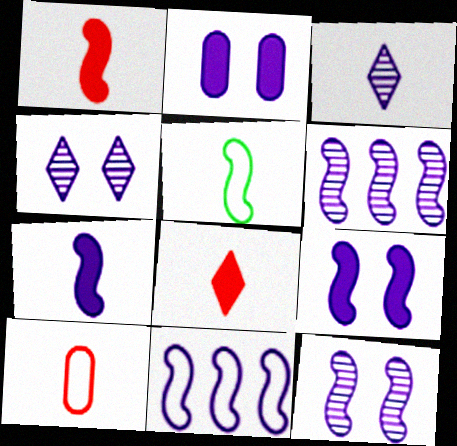[[2, 3, 11], 
[7, 11, 12]]